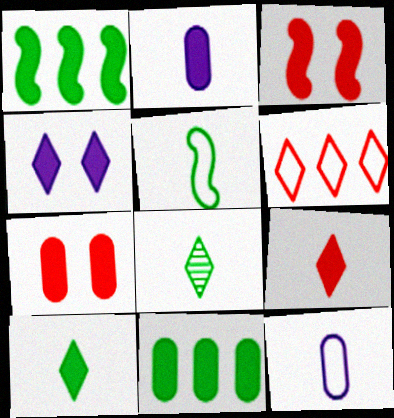[[2, 7, 11], 
[4, 6, 8]]